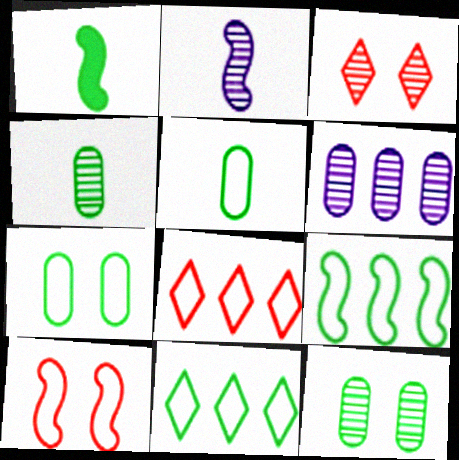[[1, 11, 12]]